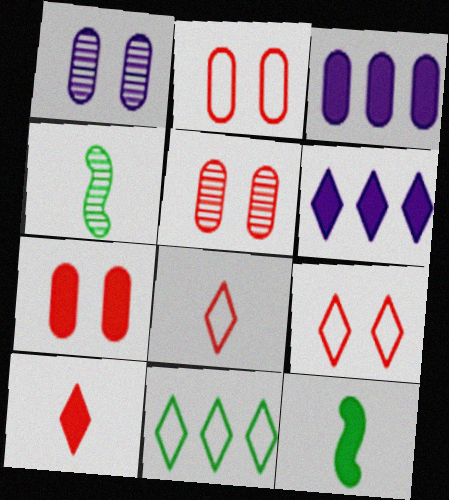[[2, 4, 6], 
[2, 5, 7], 
[3, 4, 9], 
[6, 7, 12]]